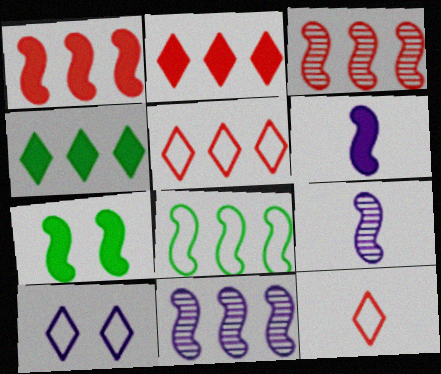[[1, 6, 7], 
[1, 8, 11]]